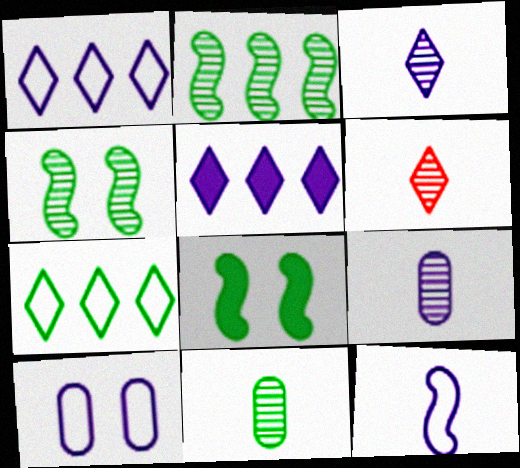[[1, 10, 12], 
[7, 8, 11]]